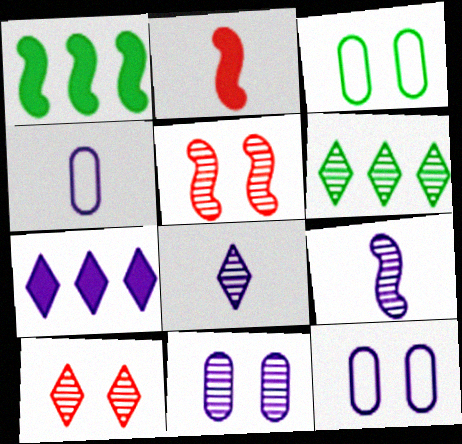[[1, 4, 10], 
[2, 6, 12], 
[6, 8, 10], 
[7, 9, 12]]